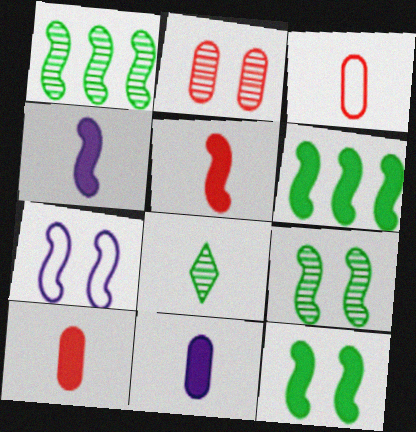[[1, 5, 7], 
[3, 4, 8]]